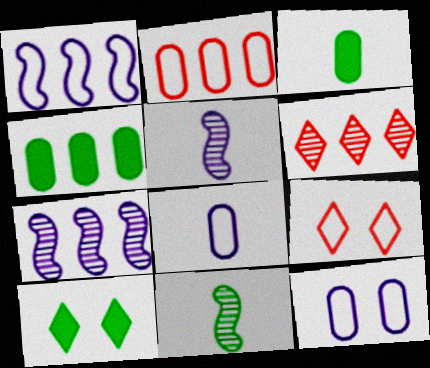[[1, 4, 6], 
[2, 5, 10], 
[3, 7, 9], 
[4, 5, 9]]